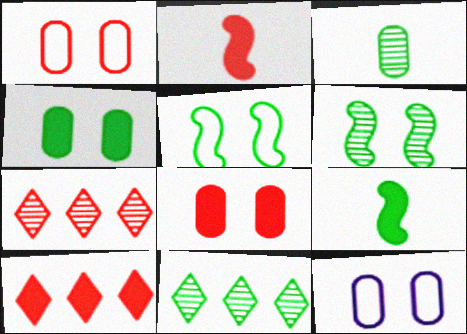[[1, 2, 7], 
[2, 8, 10], 
[2, 11, 12], 
[3, 6, 11], 
[7, 9, 12]]